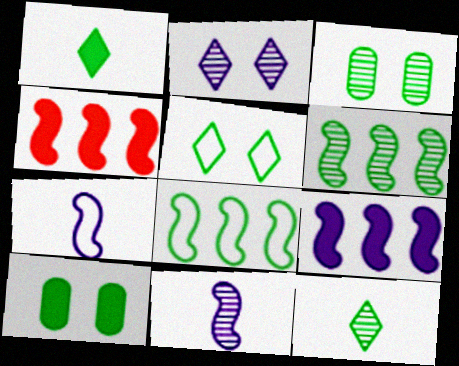[[1, 3, 8], 
[3, 6, 12], 
[8, 10, 12]]